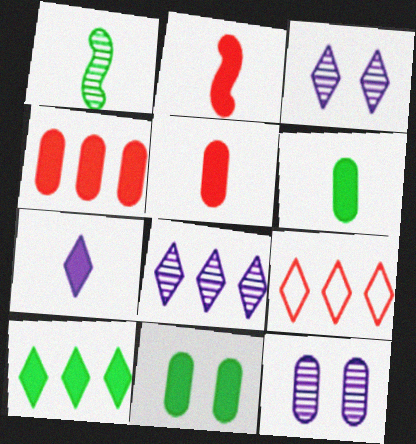[[2, 6, 7], 
[8, 9, 10]]